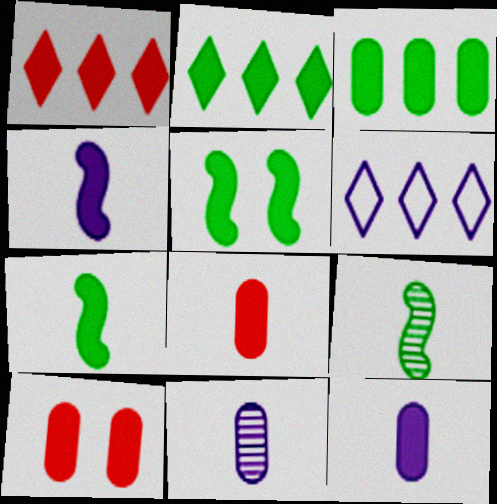[[1, 5, 12], 
[2, 4, 10], 
[3, 10, 12], 
[6, 9, 10]]